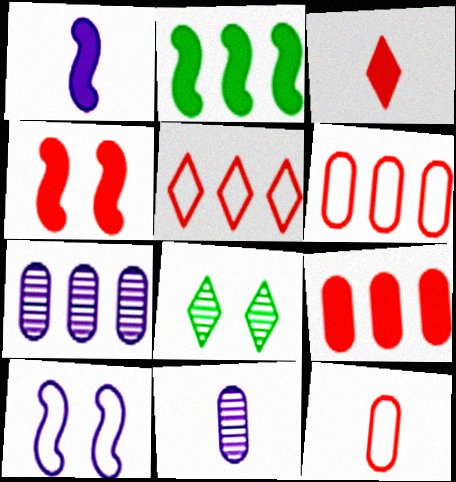[[1, 2, 4], 
[1, 6, 8], 
[2, 5, 7], 
[3, 4, 9]]